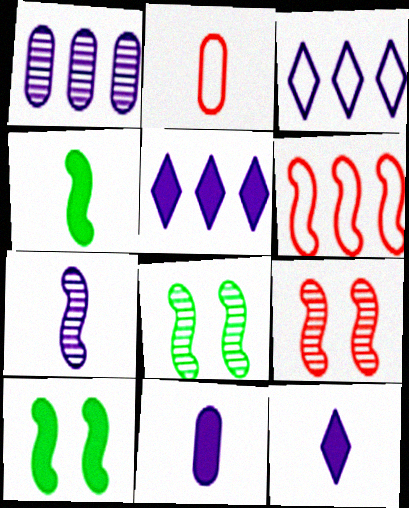[[2, 5, 8], 
[6, 7, 10]]